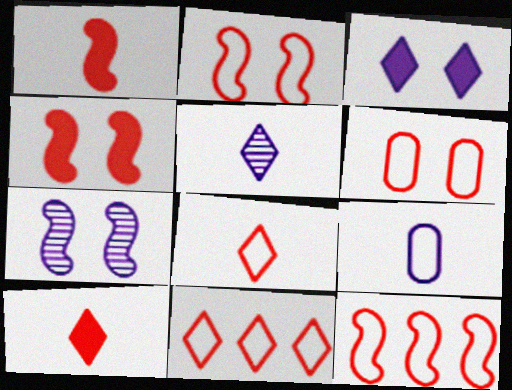[[6, 8, 12]]